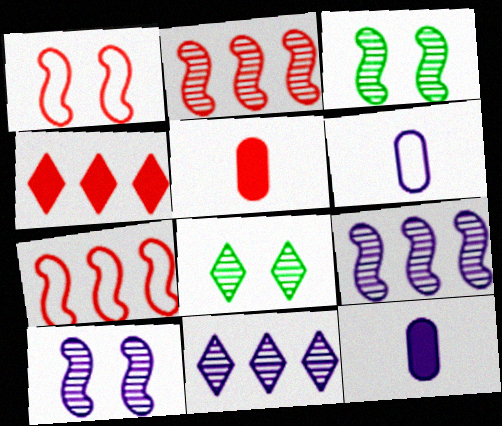[[3, 4, 6], 
[7, 8, 12]]